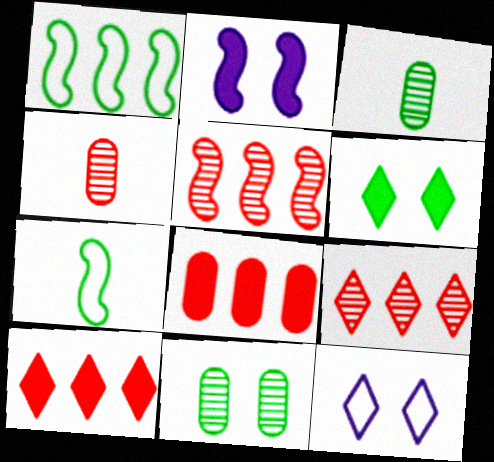[[1, 3, 6], 
[2, 5, 7]]